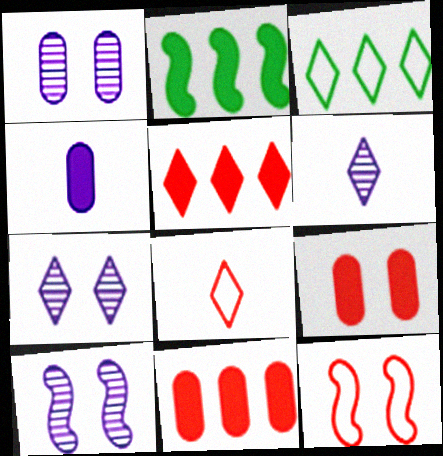[[1, 2, 8], 
[1, 7, 10]]